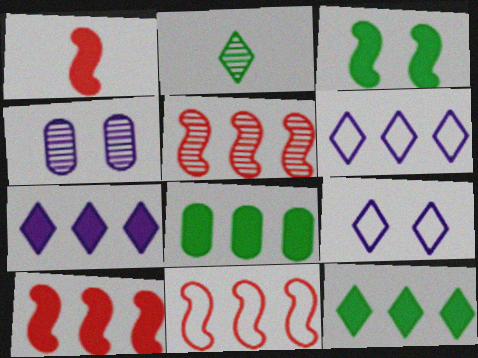[[2, 4, 5], 
[5, 6, 8], 
[5, 10, 11], 
[7, 8, 10]]